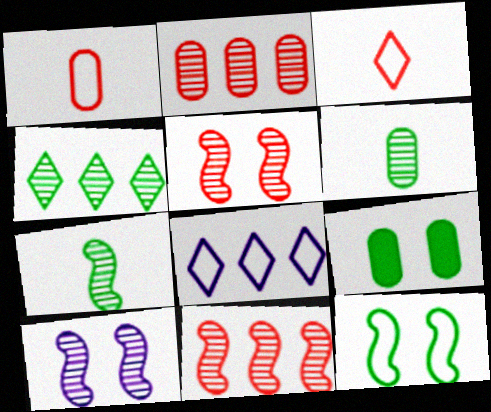[[1, 8, 12], 
[7, 10, 11]]